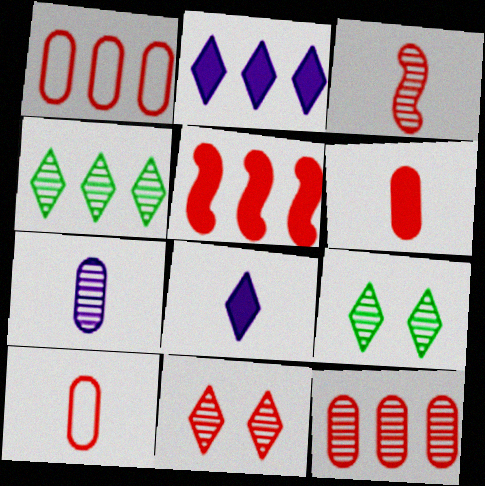[[3, 11, 12], 
[5, 10, 11]]